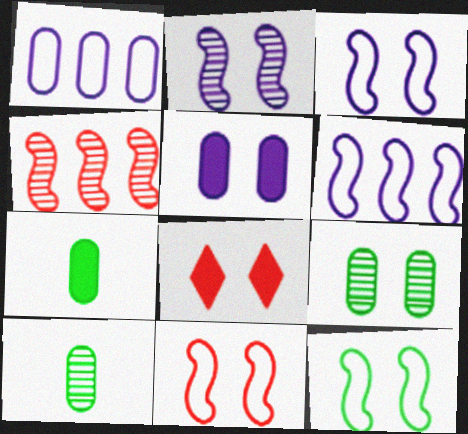[[3, 8, 9], 
[3, 11, 12], 
[6, 8, 10]]